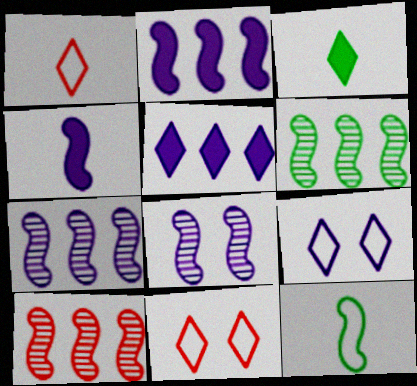[[6, 7, 10]]